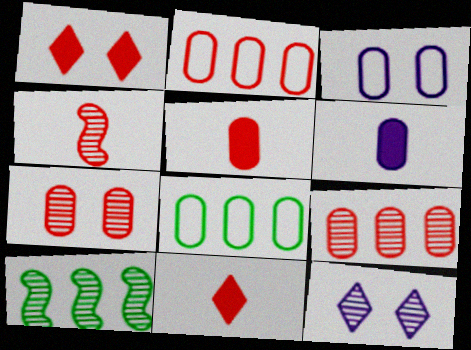[[1, 2, 4], 
[2, 5, 7], 
[3, 10, 11], 
[6, 7, 8]]